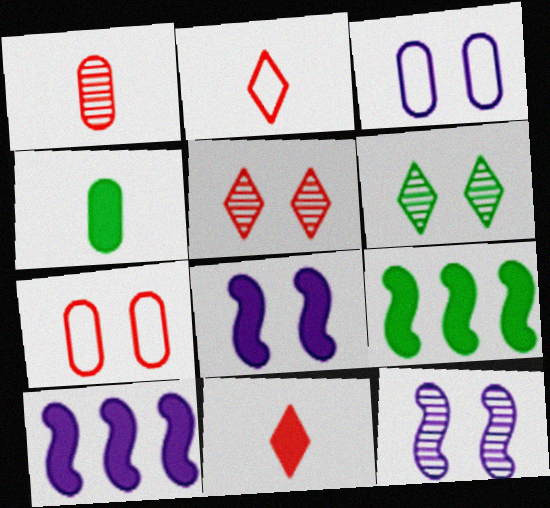[[6, 7, 8]]